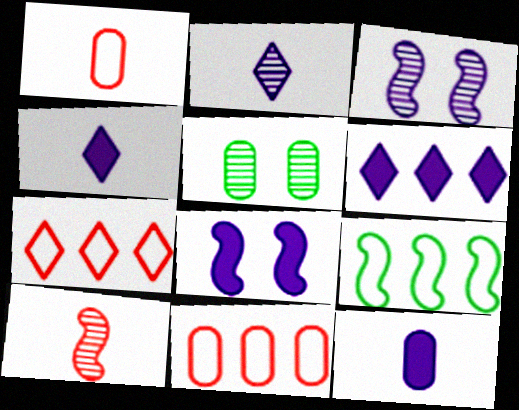[[5, 11, 12], 
[6, 8, 12], 
[8, 9, 10]]